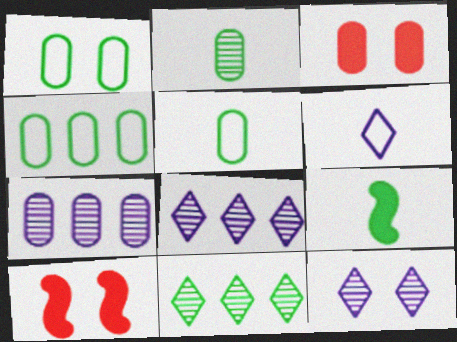[[1, 4, 5], 
[1, 9, 11], 
[1, 10, 12], 
[3, 5, 7], 
[5, 8, 10]]